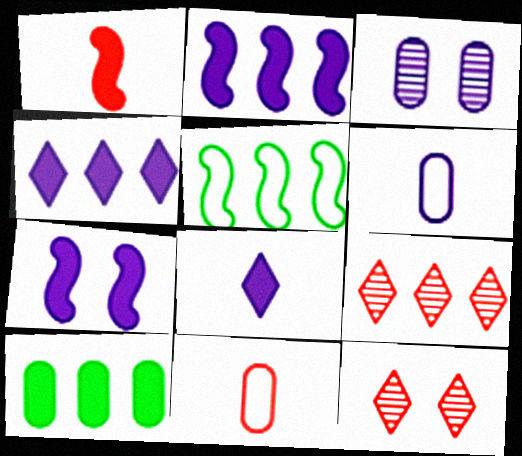[[3, 10, 11]]